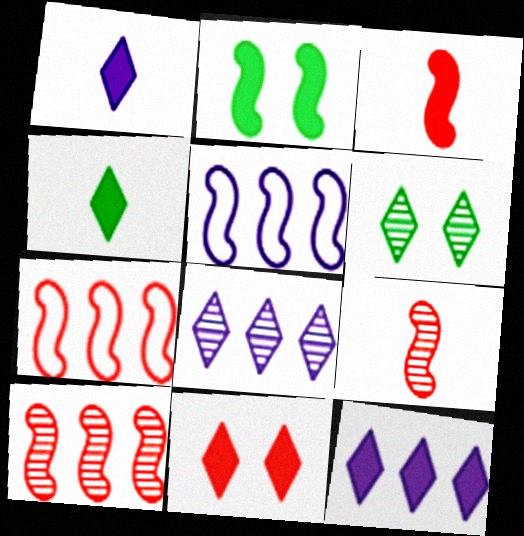[[2, 5, 9], 
[4, 11, 12]]